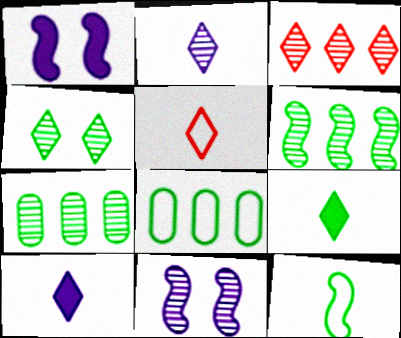[[1, 5, 7], 
[2, 3, 4], 
[2, 5, 9]]